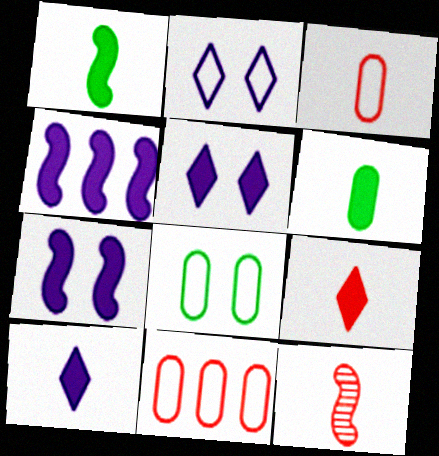[[3, 9, 12]]